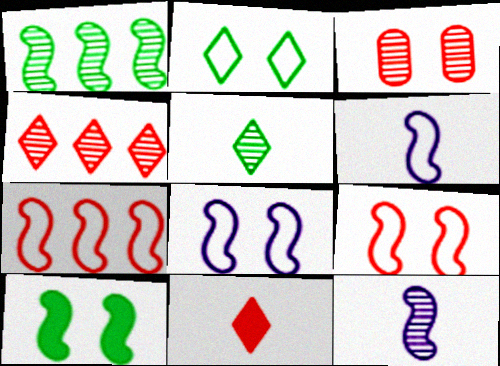[[3, 7, 11], 
[7, 10, 12]]